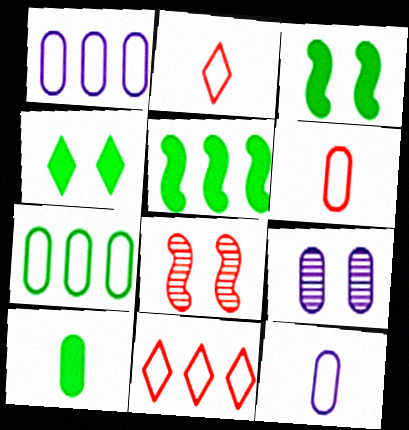[[2, 5, 9], 
[4, 5, 10]]